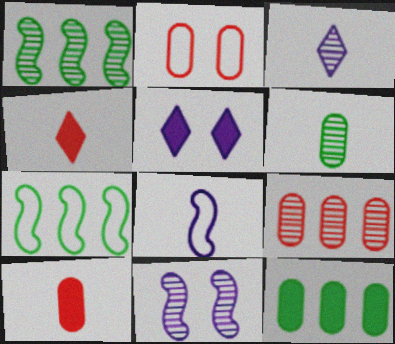[[2, 9, 10], 
[4, 6, 8]]